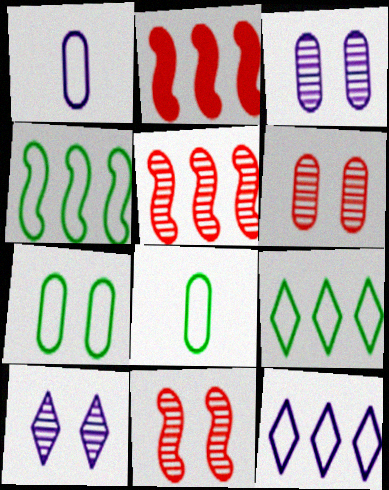[[2, 8, 10]]